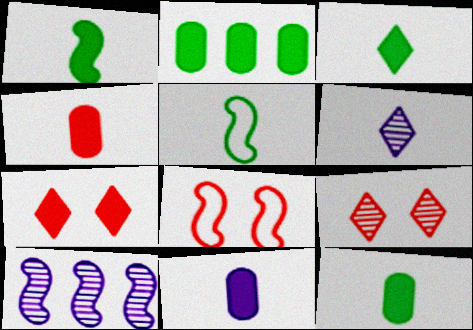[[1, 3, 12], 
[1, 8, 10], 
[2, 6, 8], 
[4, 5, 6], 
[4, 11, 12]]